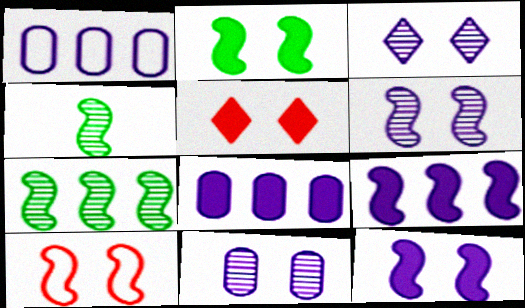[[1, 4, 5], 
[2, 6, 10], 
[3, 6, 11], 
[4, 9, 10]]